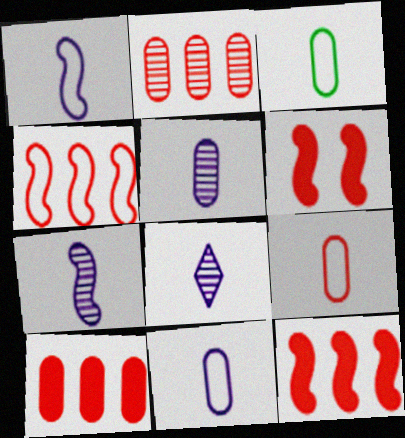[[3, 9, 11], 
[5, 7, 8]]